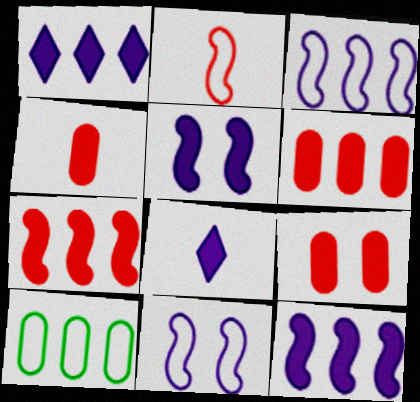[[4, 6, 9]]